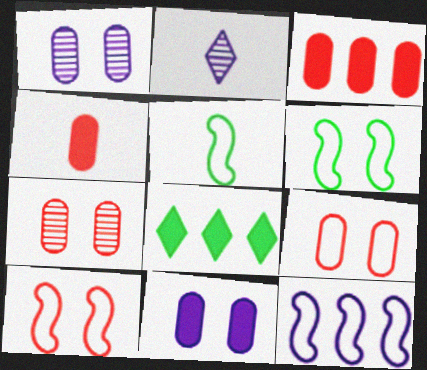[[2, 3, 6], 
[2, 4, 5], 
[2, 11, 12], 
[5, 10, 12]]